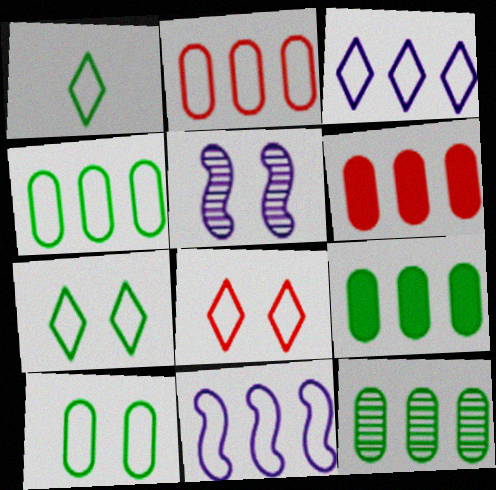[[1, 3, 8], 
[1, 5, 6], 
[4, 9, 12]]